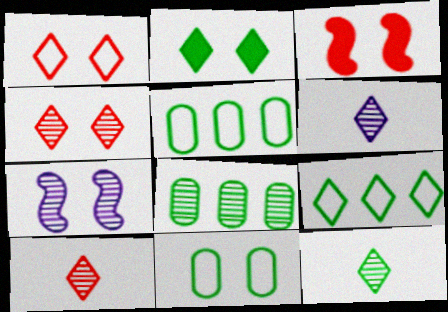[[2, 9, 12], 
[3, 5, 6], 
[6, 10, 12], 
[7, 8, 10]]